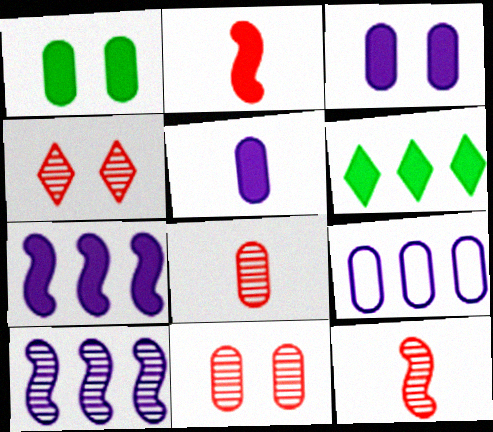[[1, 8, 9], 
[2, 3, 6]]